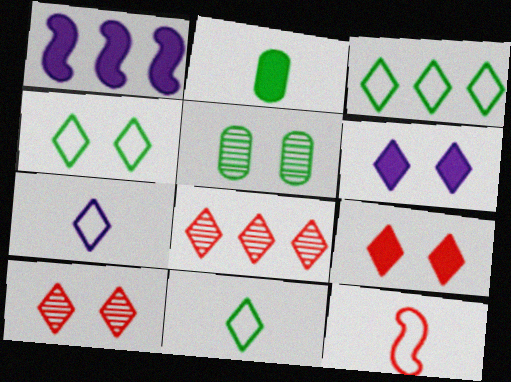[[1, 2, 9], 
[3, 4, 11], 
[4, 6, 10], 
[6, 8, 11]]